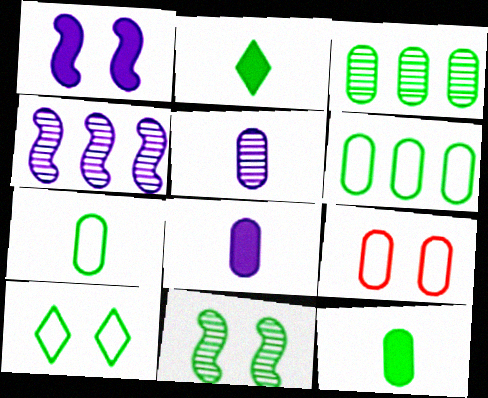[[2, 4, 9], 
[2, 6, 11], 
[3, 8, 9]]